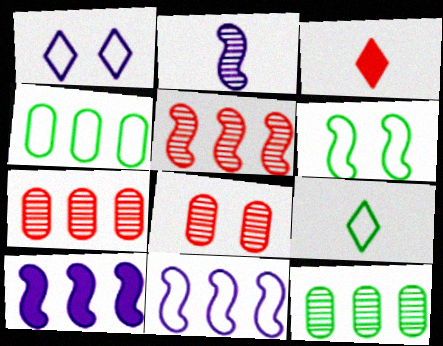[[4, 6, 9], 
[8, 9, 10]]